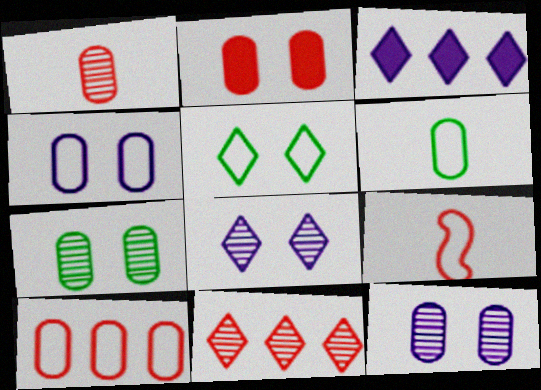[[1, 2, 10], 
[2, 4, 7], 
[2, 9, 11], 
[3, 7, 9], 
[4, 6, 10]]